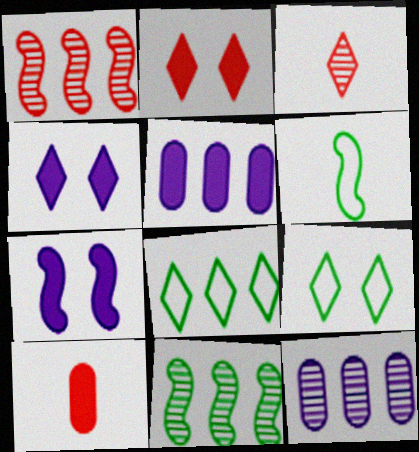[[1, 5, 8], 
[1, 6, 7], 
[2, 6, 12], 
[3, 4, 8]]